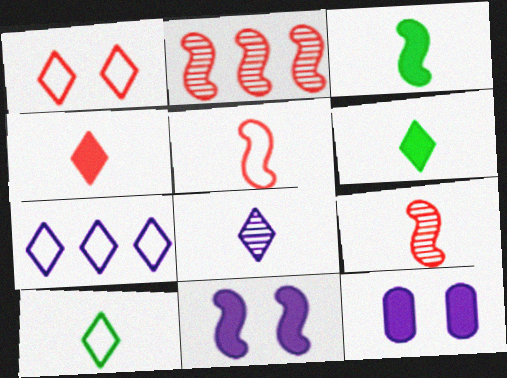[[1, 7, 10], 
[2, 10, 12], 
[4, 8, 10]]